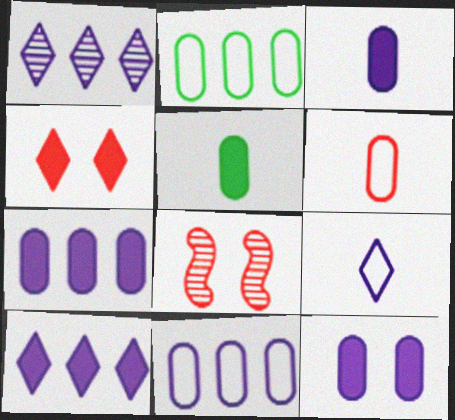[[3, 7, 12]]